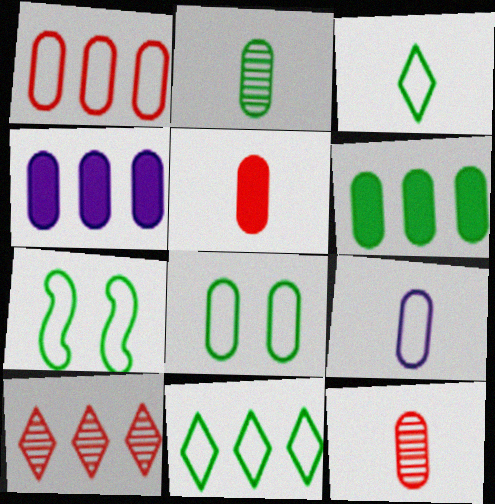[[1, 8, 9], 
[2, 5, 9], 
[2, 6, 8], 
[4, 8, 12]]